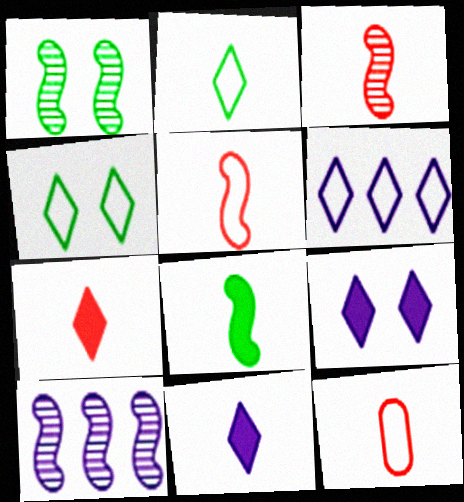[[1, 3, 10], 
[3, 7, 12]]